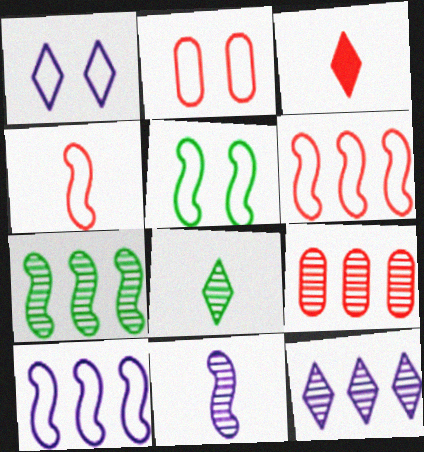[[1, 2, 5], 
[4, 5, 10], 
[7, 9, 12]]